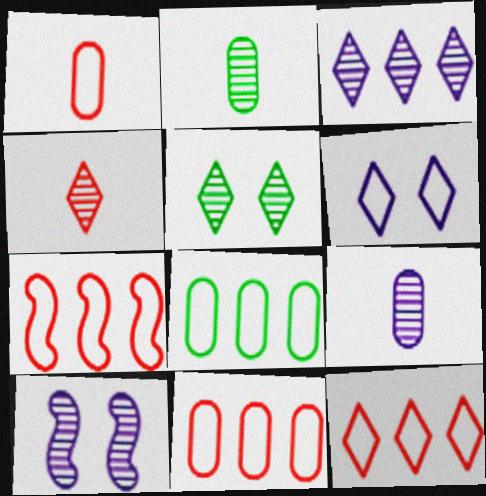[[3, 4, 5], 
[3, 9, 10], 
[7, 11, 12]]